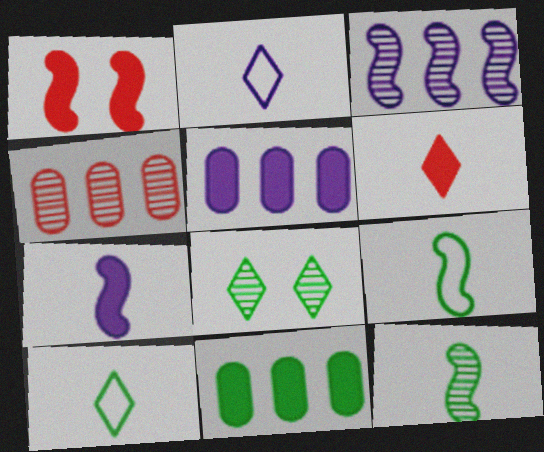[[1, 3, 9], 
[8, 9, 11]]